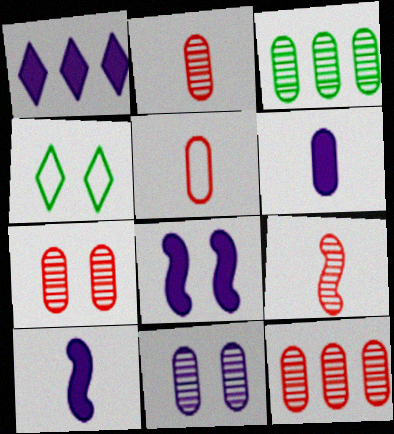[[1, 6, 8], 
[2, 3, 11], 
[2, 7, 12], 
[4, 7, 8], 
[4, 10, 12]]